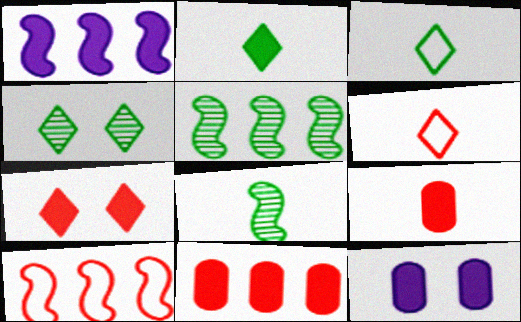[[1, 5, 10], 
[5, 6, 12]]